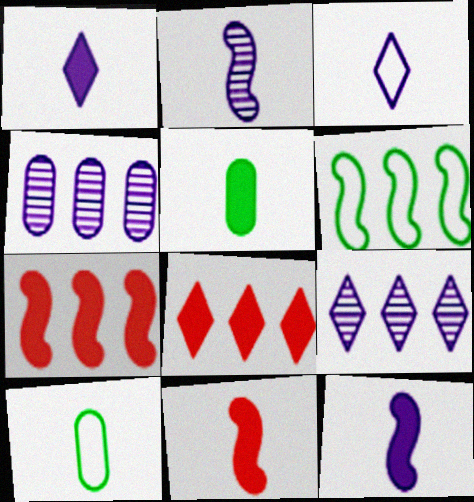[[1, 5, 11], 
[4, 6, 8]]